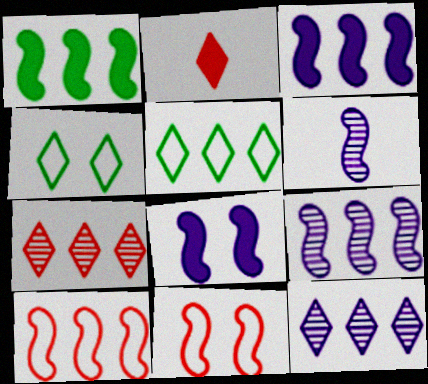[[1, 6, 11], 
[1, 9, 10], 
[2, 4, 12]]